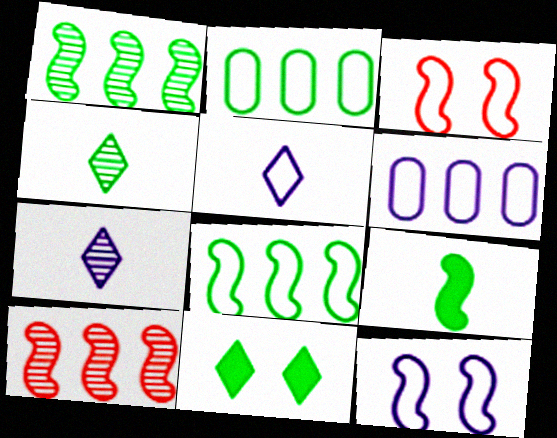[[2, 3, 5], 
[5, 6, 12], 
[9, 10, 12]]